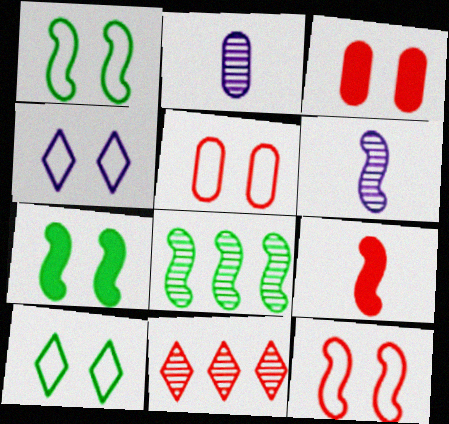[[1, 4, 5], 
[5, 9, 11]]